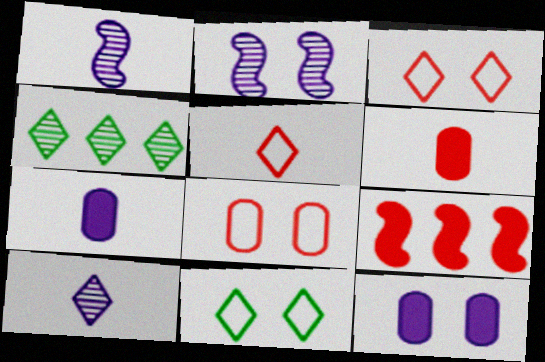[]